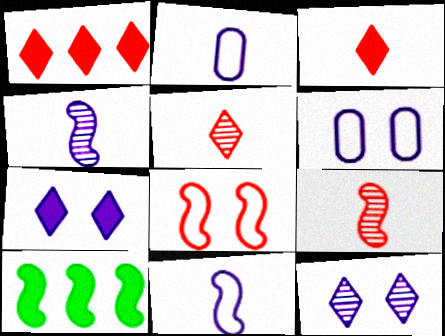[[4, 8, 10], 
[5, 6, 10]]